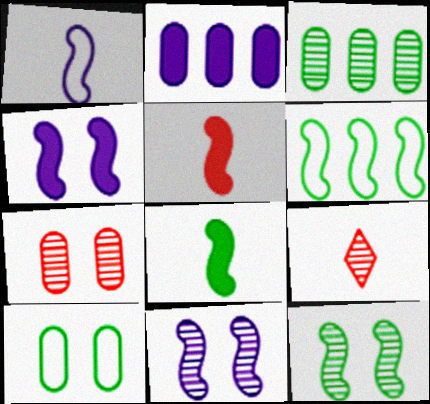[[3, 9, 11], 
[5, 6, 11], 
[6, 8, 12]]